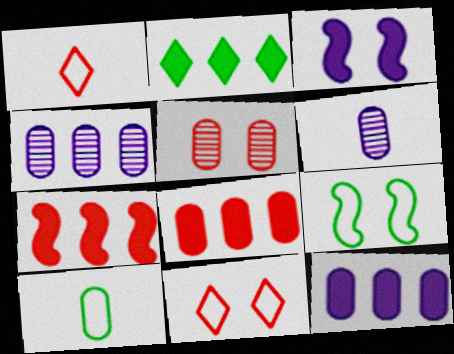[[1, 5, 7], 
[2, 7, 12], 
[5, 10, 12]]